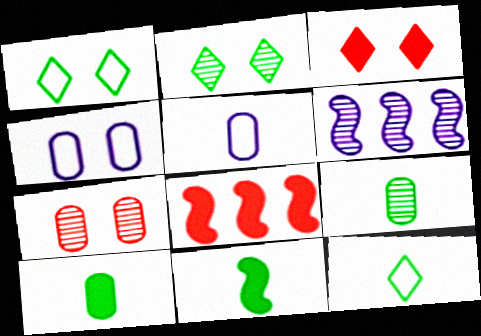[[2, 5, 8], 
[9, 11, 12]]